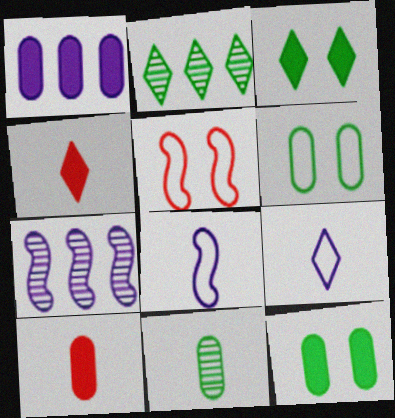[[1, 10, 12], 
[4, 6, 7], 
[4, 8, 11]]